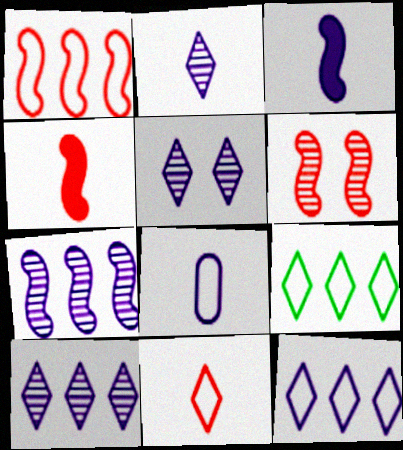[[1, 4, 6], 
[2, 3, 8], 
[2, 5, 10]]